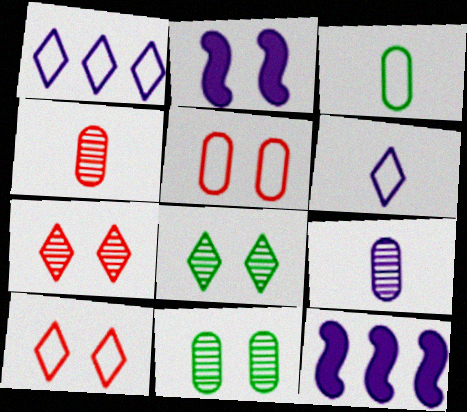[[1, 2, 9], 
[2, 5, 8], 
[2, 10, 11], 
[3, 7, 12]]